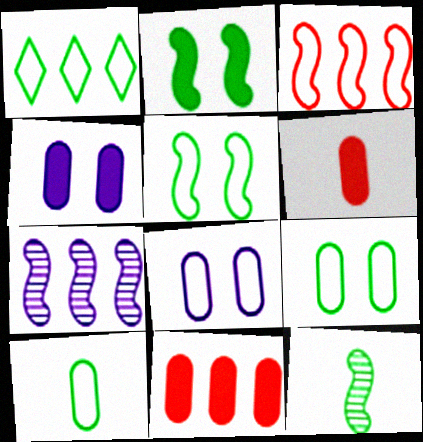[[1, 5, 10], 
[1, 7, 11]]